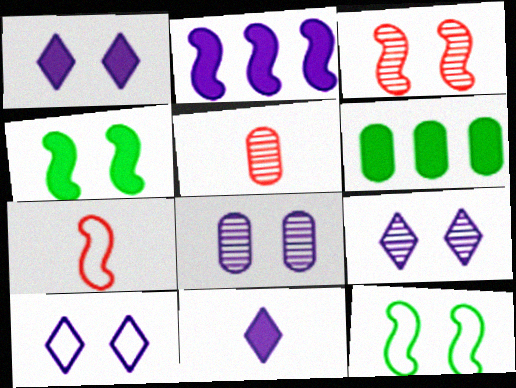[[1, 9, 10], 
[6, 7, 9]]